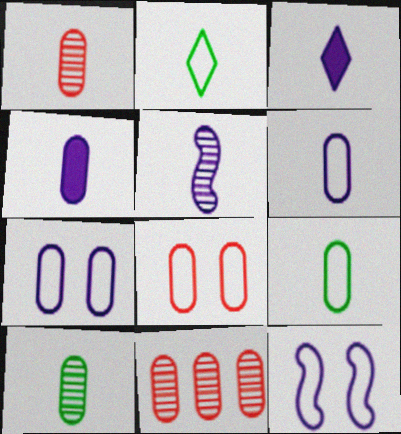[[1, 4, 9], 
[3, 5, 6]]